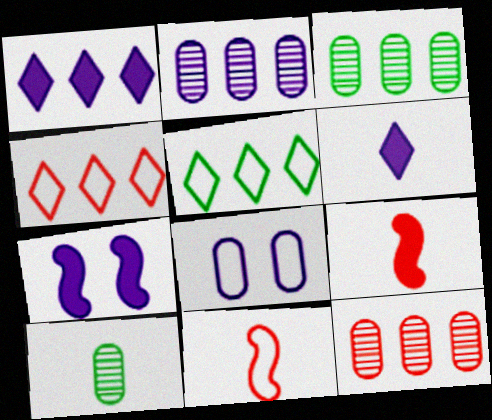[[2, 3, 12], 
[4, 7, 10], 
[5, 8, 11], 
[6, 10, 11]]